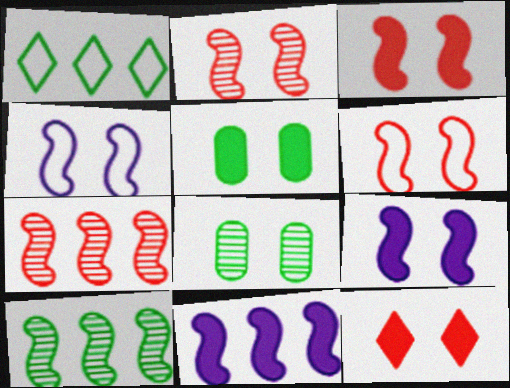[[2, 3, 6], 
[4, 8, 12], 
[5, 9, 12]]